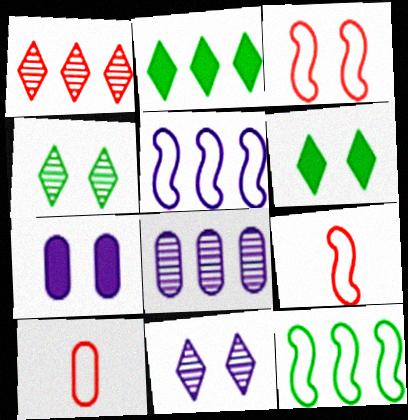[[3, 4, 7], 
[6, 8, 9]]